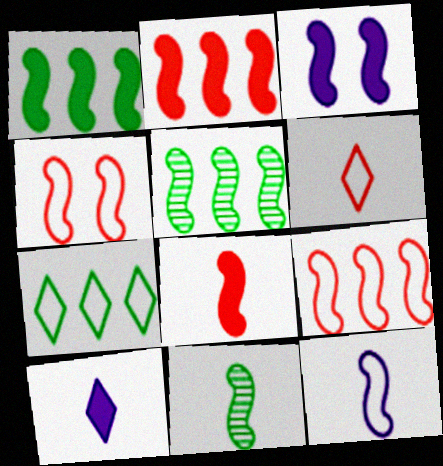[[1, 3, 8], 
[3, 9, 11], 
[8, 11, 12]]